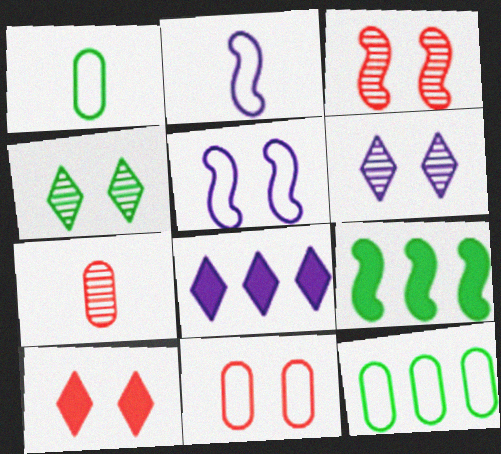[[1, 3, 8], 
[1, 4, 9], 
[2, 3, 9], 
[3, 10, 11]]